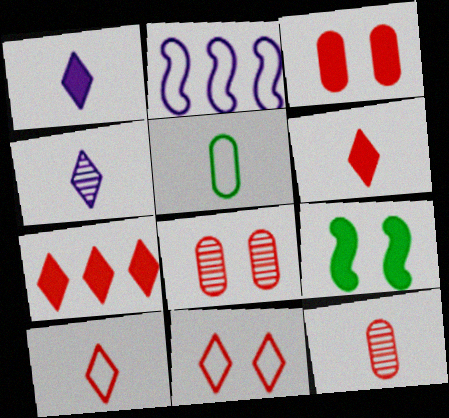[[2, 5, 11]]